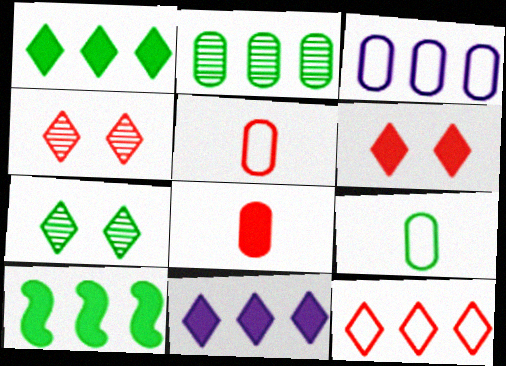[[7, 9, 10]]